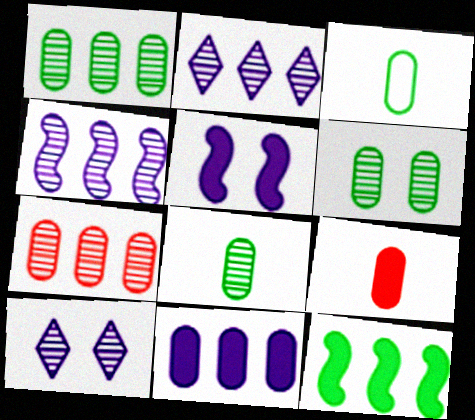[[1, 6, 8]]